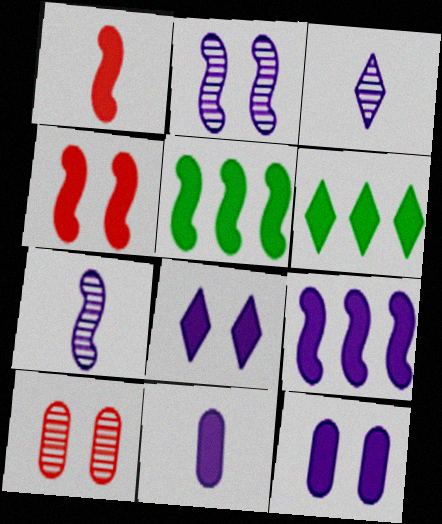[[1, 6, 12], 
[4, 6, 11], 
[8, 9, 11]]